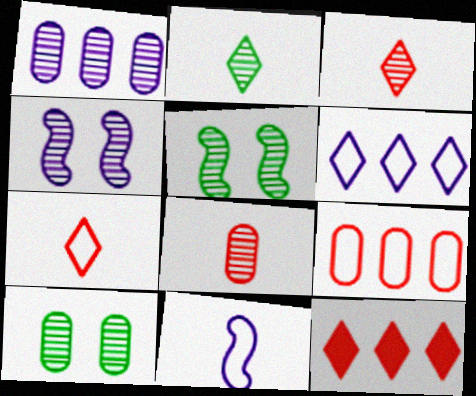[[1, 3, 5], 
[1, 8, 10], 
[10, 11, 12]]